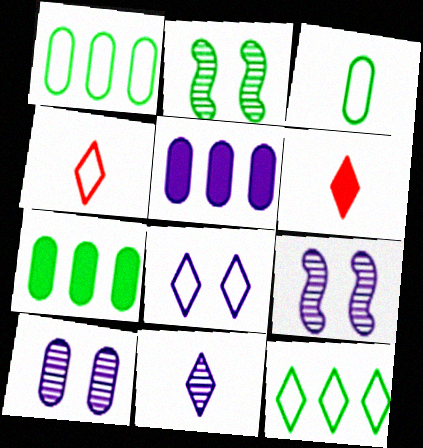[[1, 6, 9], 
[2, 4, 5], 
[4, 7, 9], 
[4, 8, 12]]